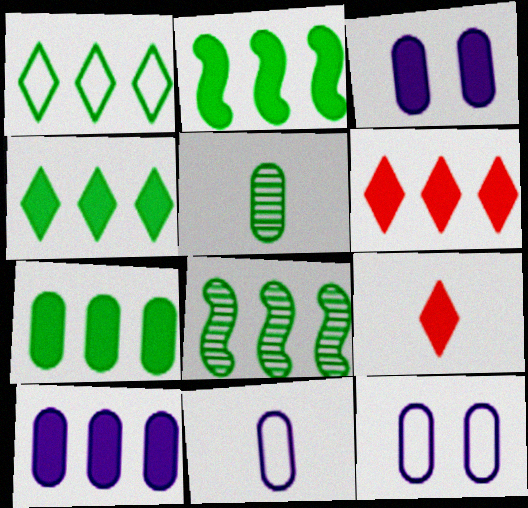[[1, 7, 8], 
[2, 3, 9], 
[2, 4, 7], 
[2, 6, 10], 
[8, 9, 12]]